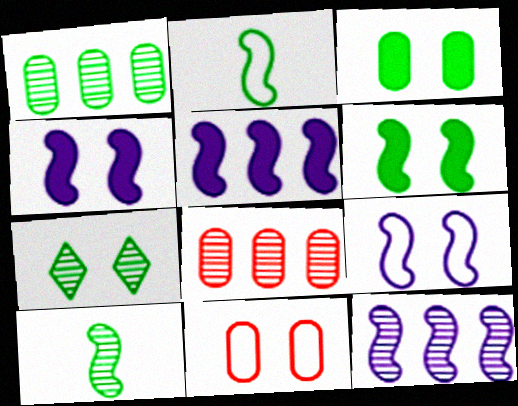[[1, 7, 10], 
[4, 7, 11]]